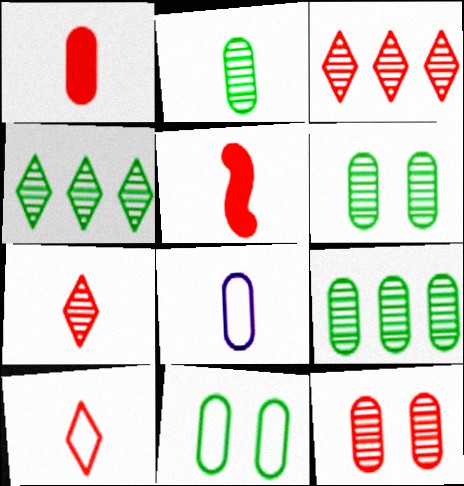[[1, 2, 8], 
[2, 6, 9]]